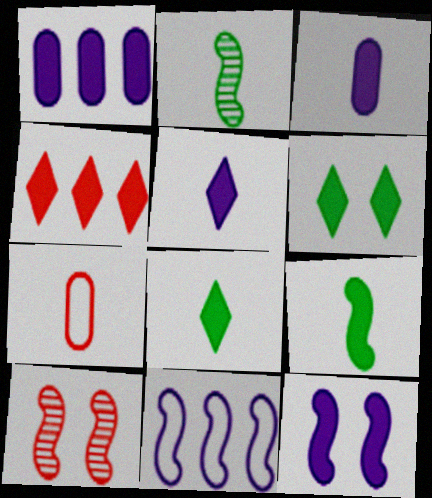[[1, 5, 12], 
[2, 5, 7], 
[4, 5, 6], 
[4, 7, 10], 
[9, 10, 11]]